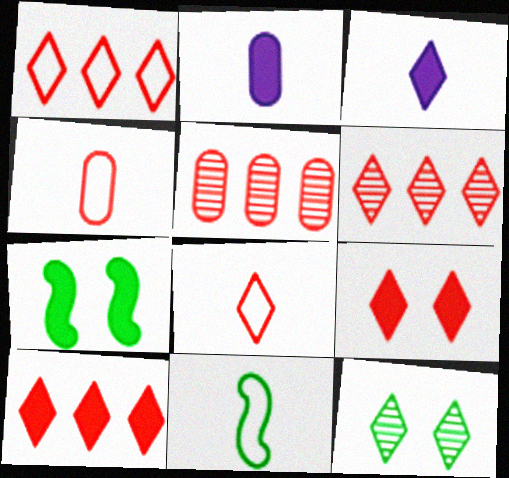[[1, 3, 12], 
[1, 6, 10], 
[2, 7, 10], 
[6, 8, 9]]